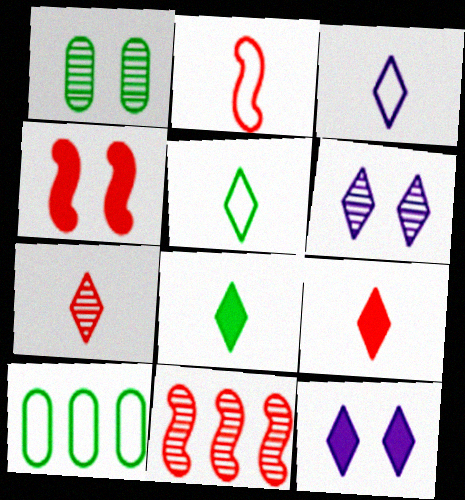[[2, 4, 11], 
[3, 7, 8]]